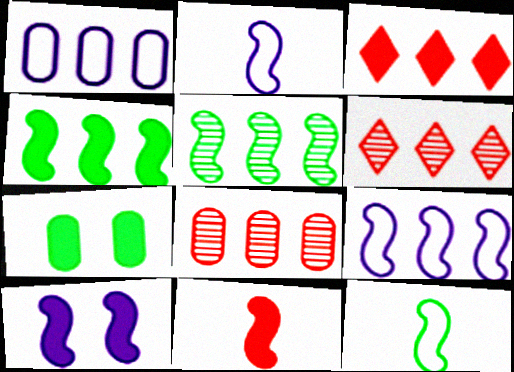[[1, 3, 5], 
[1, 4, 6], 
[2, 6, 7], 
[4, 10, 11]]